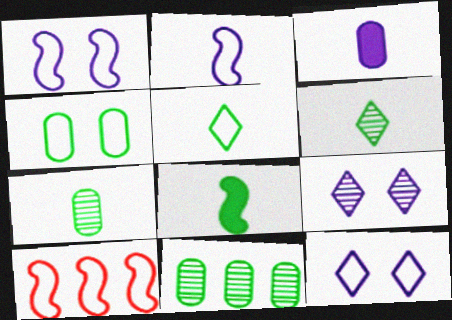[[5, 7, 8]]